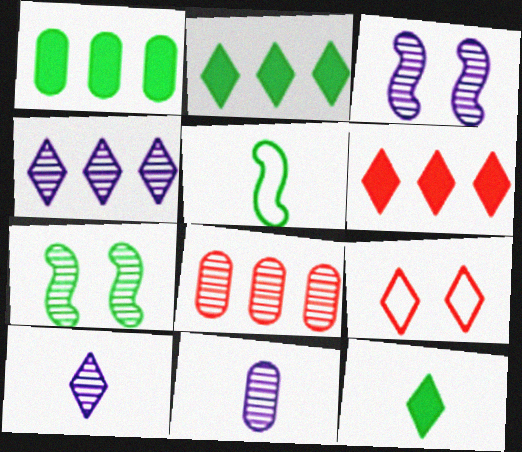[[2, 9, 10], 
[3, 4, 11], 
[4, 9, 12], 
[7, 8, 10]]